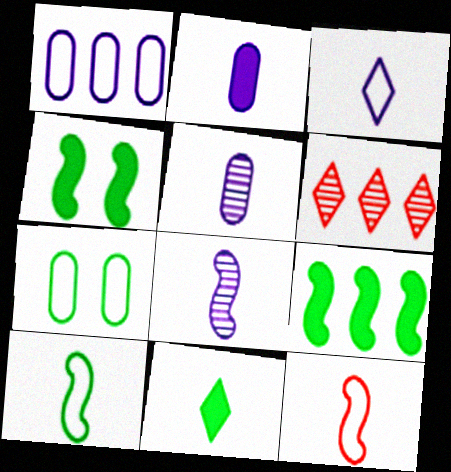[[1, 6, 9], 
[2, 3, 8], 
[5, 11, 12]]